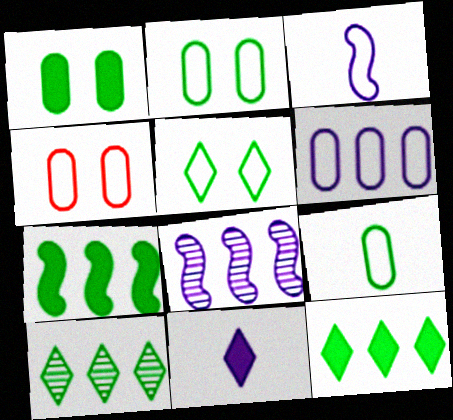[[4, 6, 9]]